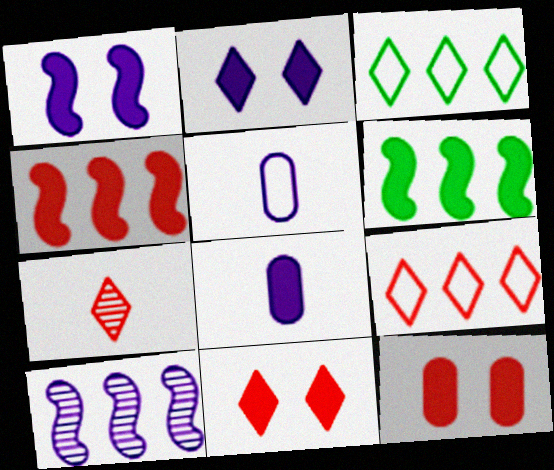[[2, 3, 7], 
[2, 5, 10], 
[6, 8, 11], 
[7, 9, 11]]